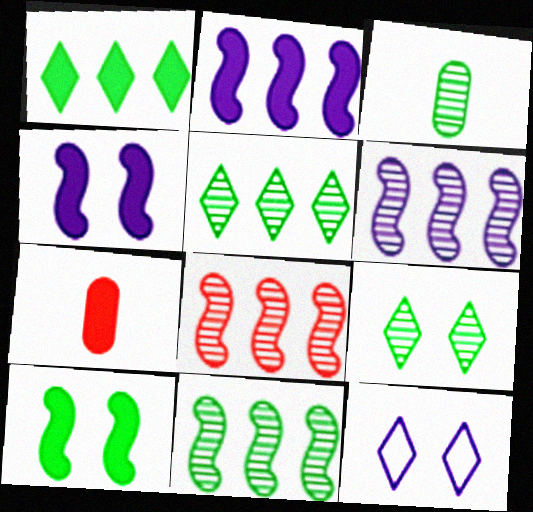[[1, 4, 7], 
[3, 9, 11], 
[6, 8, 11], 
[7, 11, 12]]